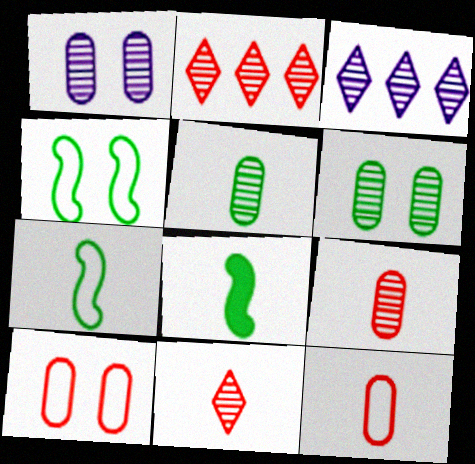[[3, 8, 10]]